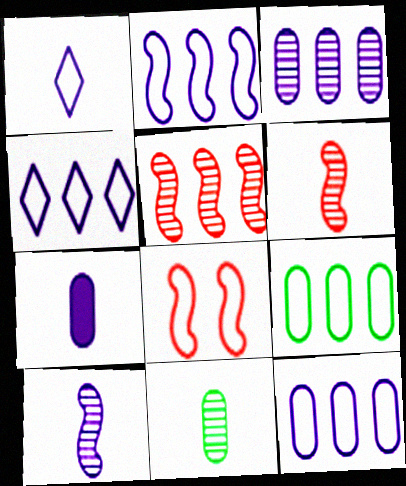[[1, 7, 10], 
[1, 8, 9], 
[2, 4, 12]]